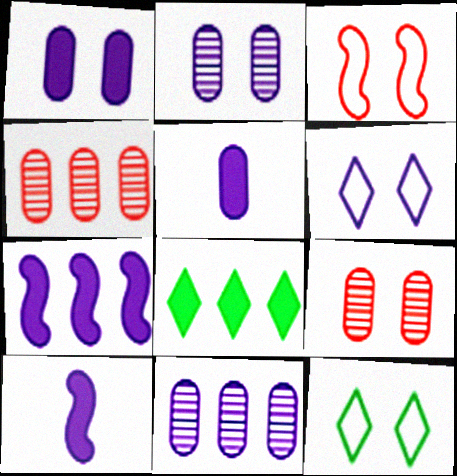[[4, 10, 12], 
[6, 10, 11]]